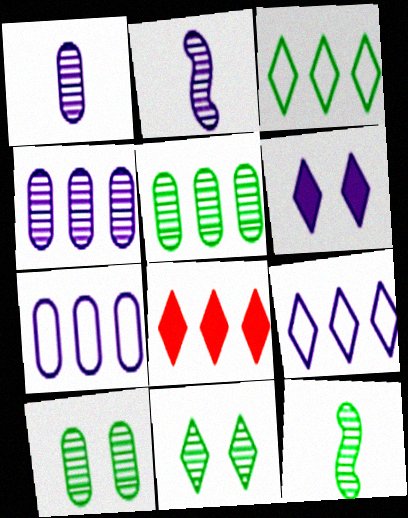[[2, 6, 7], 
[5, 11, 12]]